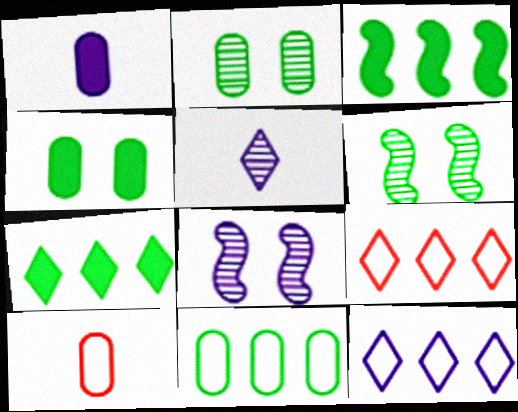[[1, 6, 9], 
[1, 8, 12], 
[7, 8, 10]]